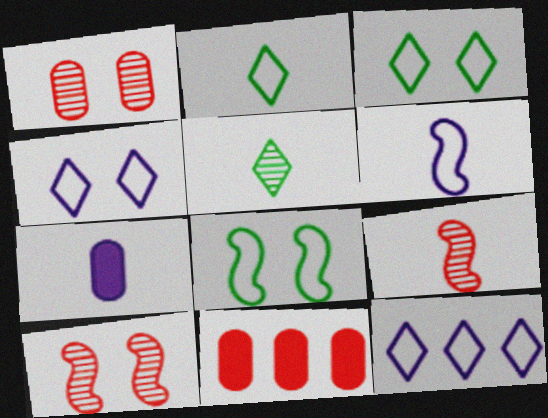[[2, 7, 9]]